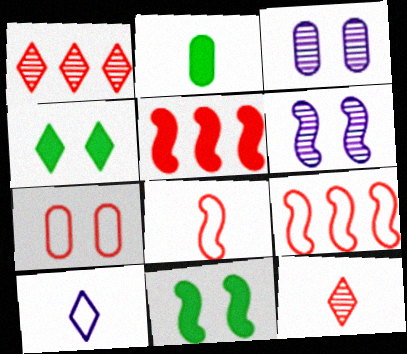[[1, 4, 10], 
[4, 6, 7], 
[5, 7, 12]]